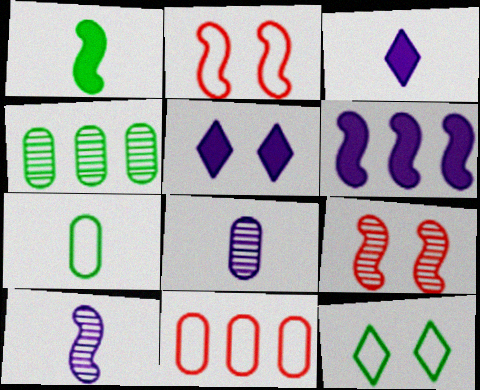[[1, 4, 12], 
[2, 3, 4]]